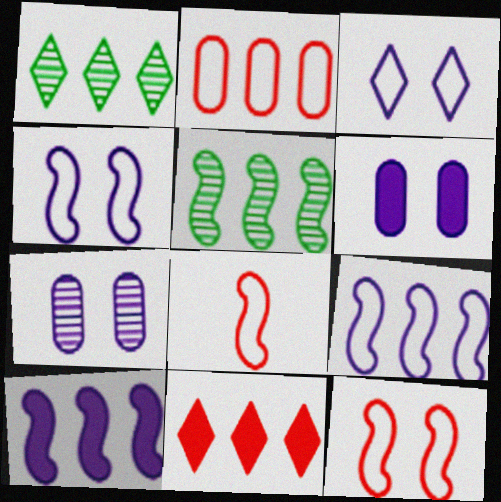[[1, 2, 10], 
[1, 6, 8]]